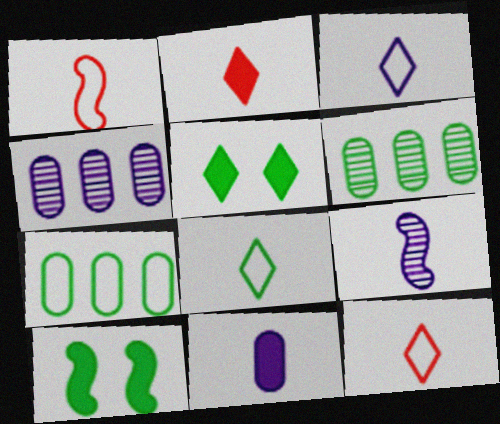[[1, 4, 5], 
[3, 8, 12], 
[3, 9, 11], 
[4, 10, 12], 
[6, 8, 10]]